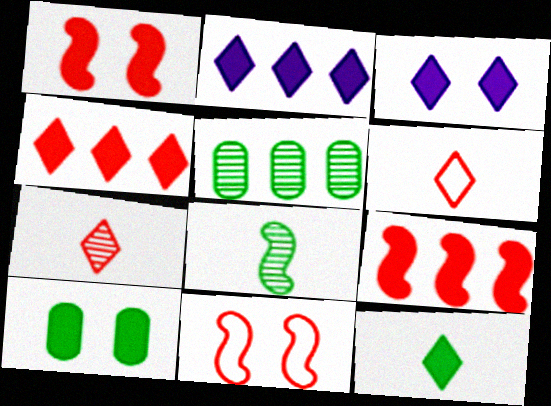[[1, 3, 10], 
[3, 4, 12]]